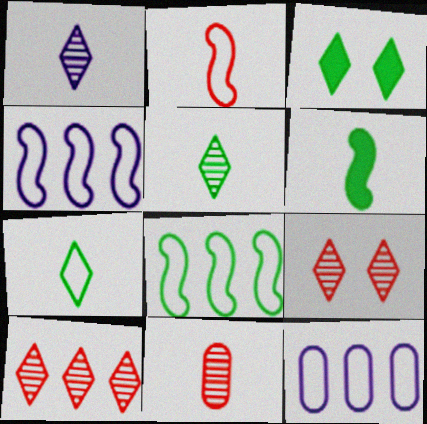[[3, 4, 11], 
[6, 9, 12]]